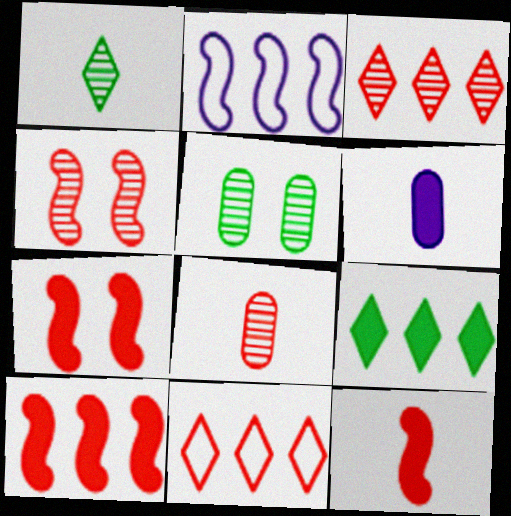[[3, 4, 8], 
[6, 7, 9], 
[7, 8, 11], 
[7, 10, 12]]